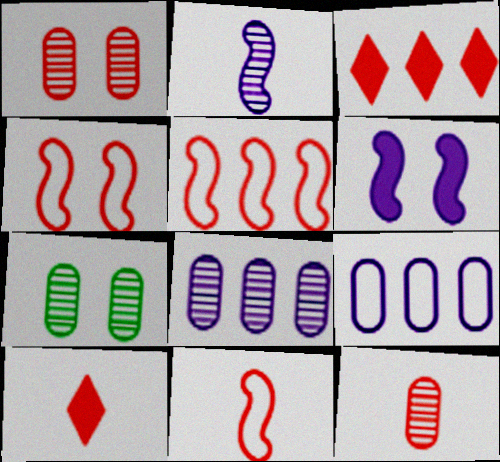[[1, 3, 11], 
[1, 5, 10], 
[3, 4, 12], 
[4, 5, 11], 
[7, 8, 12], 
[10, 11, 12]]